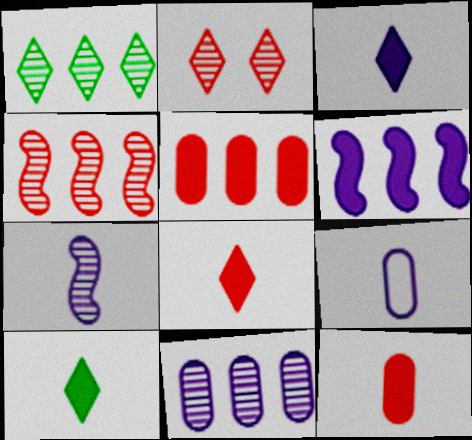[[1, 4, 11], 
[3, 7, 9], 
[3, 8, 10]]